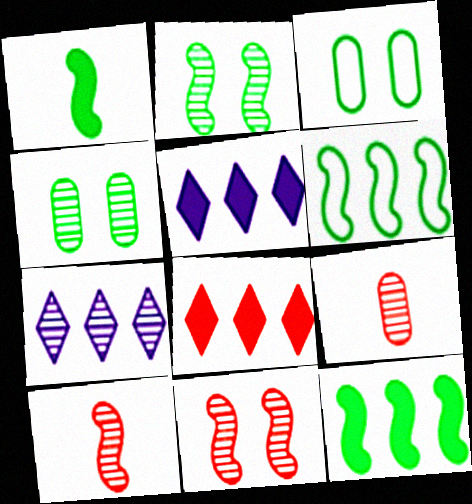[[1, 2, 6], 
[2, 7, 9], 
[3, 5, 10], 
[4, 7, 10]]